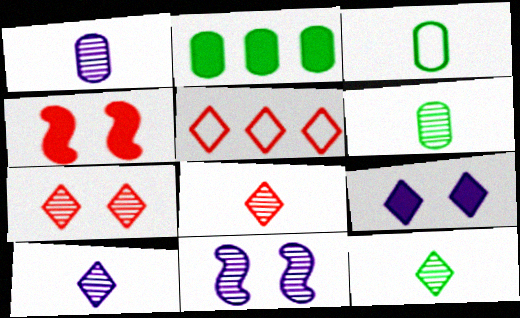[[5, 9, 12], 
[8, 10, 12]]